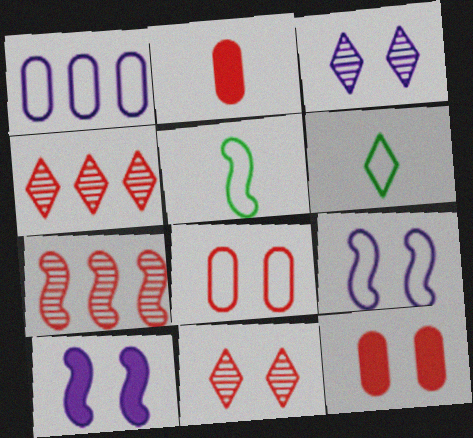[[5, 7, 10]]